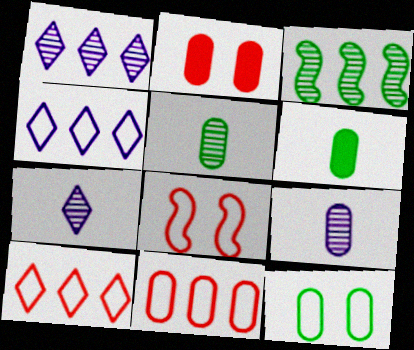[[1, 6, 8]]